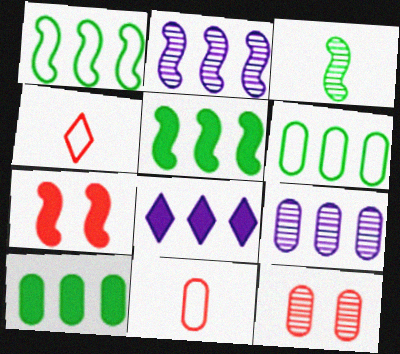[]